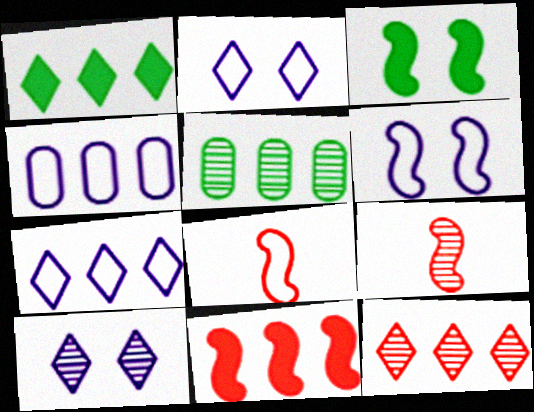[[1, 7, 12], 
[5, 7, 11], 
[5, 9, 10]]